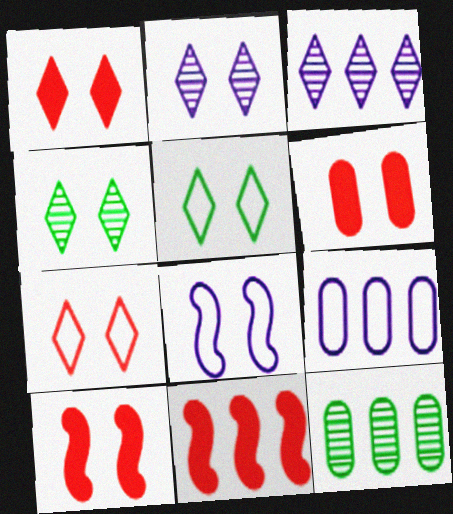[[1, 2, 5], 
[1, 6, 10], 
[4, 6, 8]]